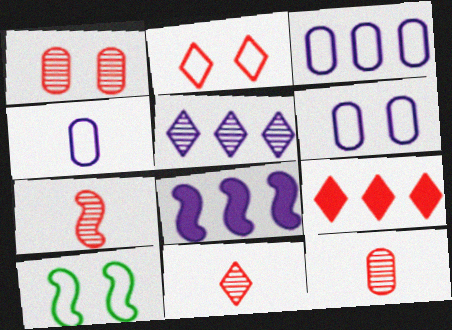[[2, 6, 10], 
[2, 9, 11], 
[3, 4, 6], 
[3, 5, 8], 
[7, 8, 10], 
[7, 11, 12]]